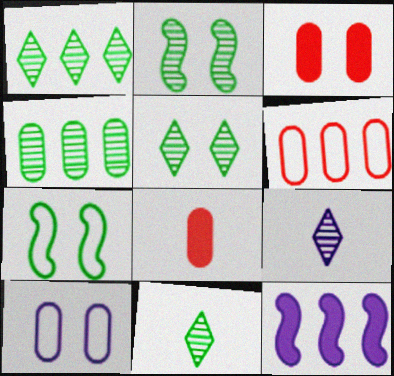[[1, 5, 11], 
[1, 6, 12], 
[2, 4, 11], 
[4, 8, 10], 
[9, 10, 12]]